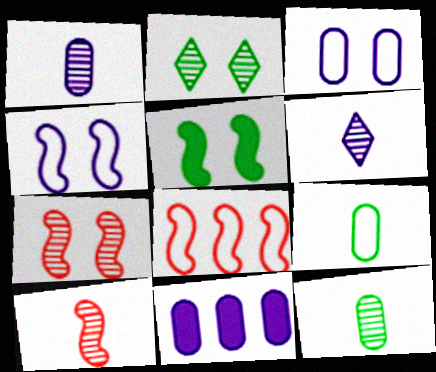[[1, 3, 11], 
[4, 5, 7], 
[4, 6, 11], 
[6, 10, 12]]